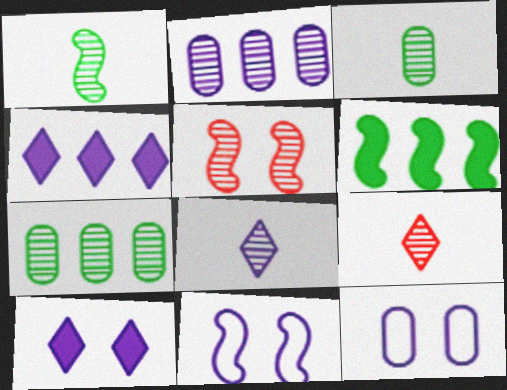[[5, 7, 8], 
[6, 9, 12]]